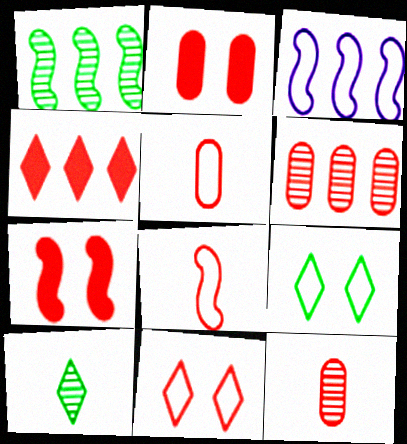[[2, 3, 10], 
[2, 5, 6], 
[3, 5, 9]]